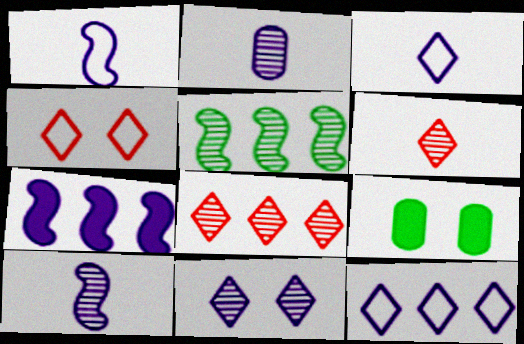[[1, 8, 9]]